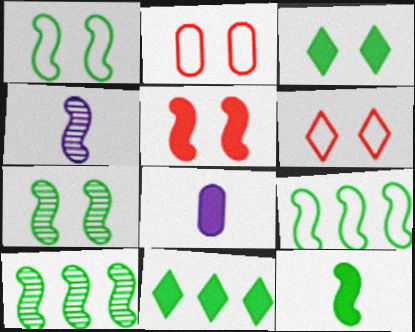[[1, 10, 12], 
[2, 4, 11], 
[4, 5, 9], 
[5, 8, 11], 
[6, 8, 10], 
[7, 9, 12]]